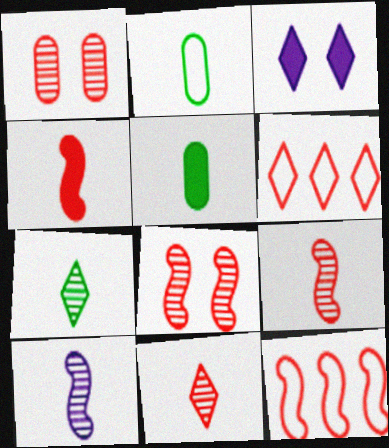[[1, 4, 6], 
[3, 6, 7], 
[4, 8, 12]]